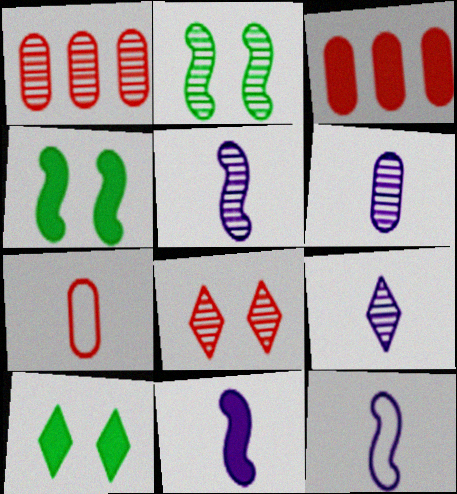[[1, 2, 9], 
[1, 10, 12], 
[3, 10, 11], 
[5, 6, 9], 
[5, 11, 12]]